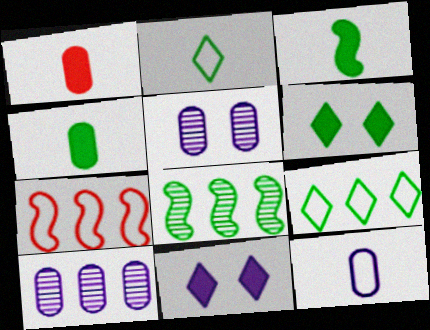[]